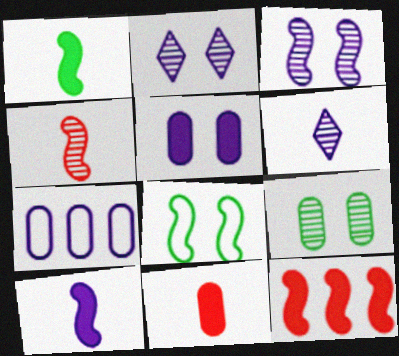[[2, 7, 10], 
[7, 9, 11]]